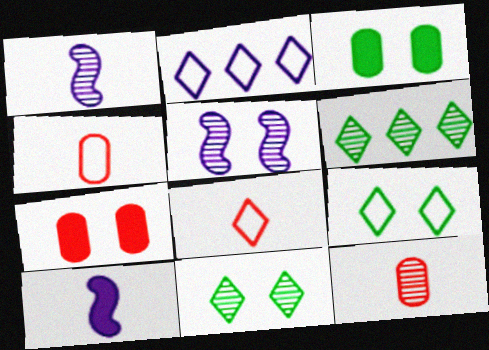[[2, 8, 9], 
[5, 6, 12], 
[5, 7, 9]]